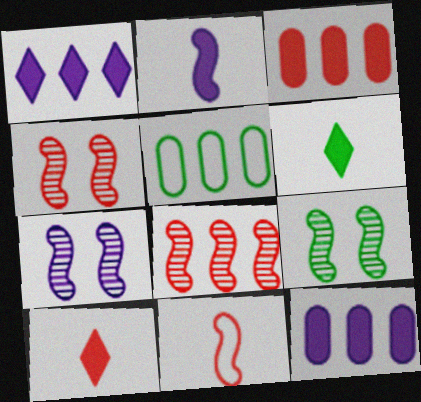[[1, 5, 8], 
[4, 7, 9], 
[5, 6, 9], 
[5, 7, 10]]